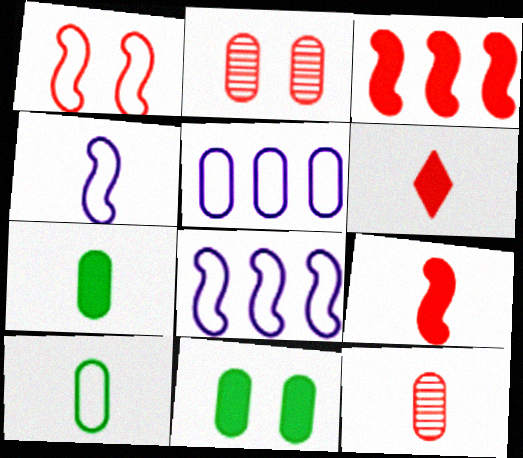[[2, 5, 7], 
[5, 11, 12]]